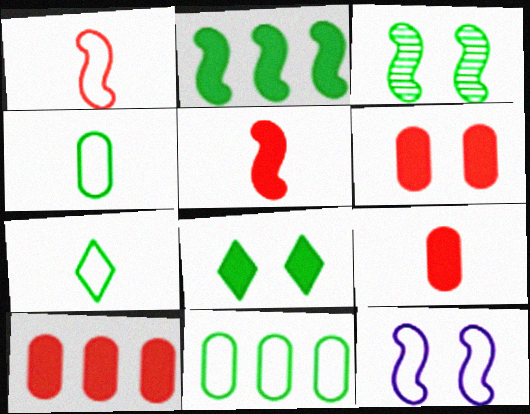[[6, 9, 10]]